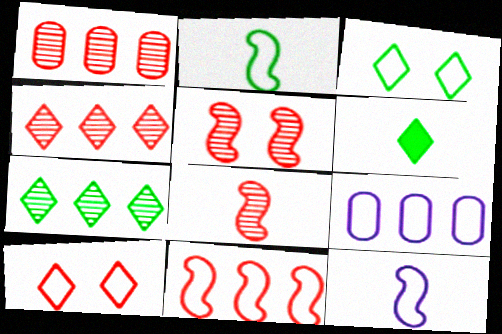[[2, 9, 10], 
[3, 6, 7], 
[5, 6, 9]]